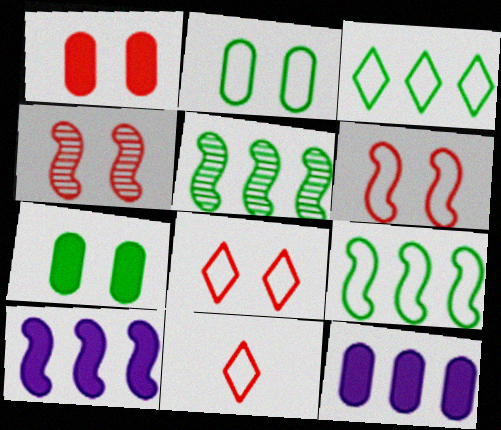[[1, 4, 8]]